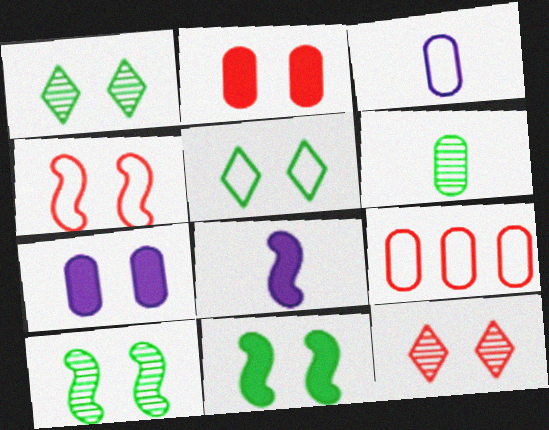[[1, 4, 7], 
[1, 8, 9], 
[2, 4, 12], 
[6, 7, 9]]